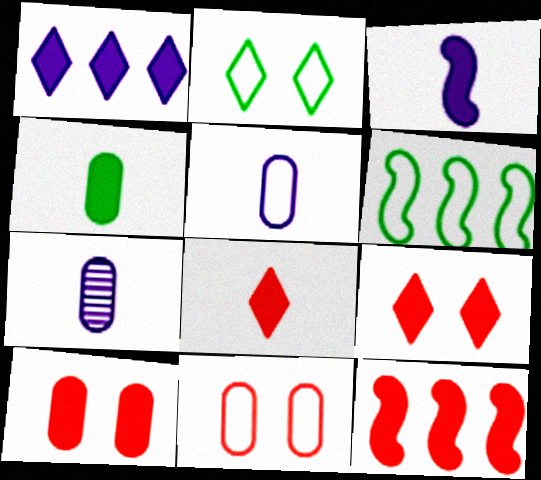[[2, 7, 12], 
[3, 4, 8], 
[6, 7, 9], 
[8, 10, 12]]